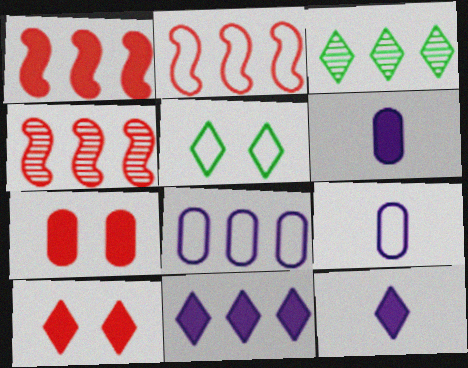[[1, 2, 4], 
[1, 3, 8], 
[2, 5, 9], 
[4, 5, 6]]